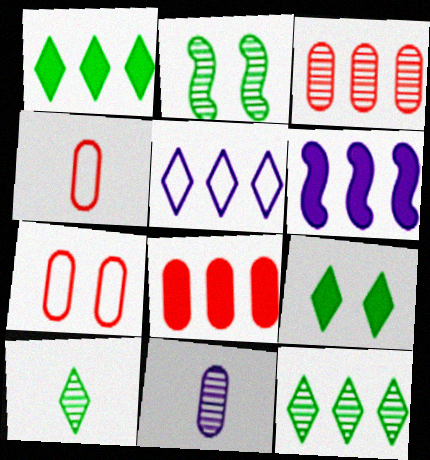[[1, 6, 8], 
[6, 7, 10]]